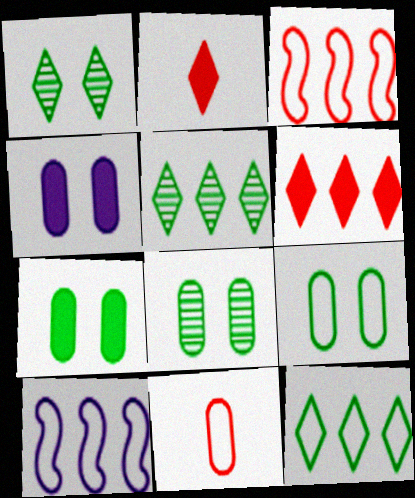[[2, 8, 10], 
[7, 8, 9]]